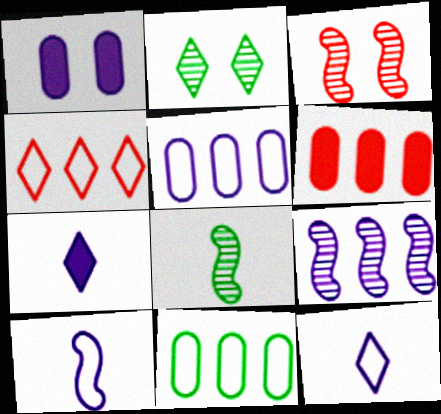[[1, 4, 8], 
[1, 9, 12], 
[2, 4, 7], 
[2, 6, 10], 
[3, 7, 11], 
[3, 8, 9]]